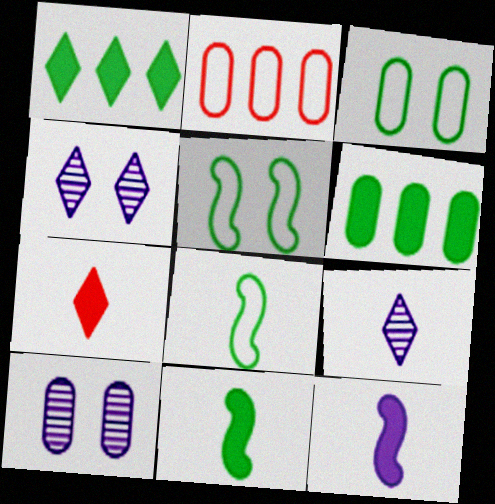[[2, 4, 11]]